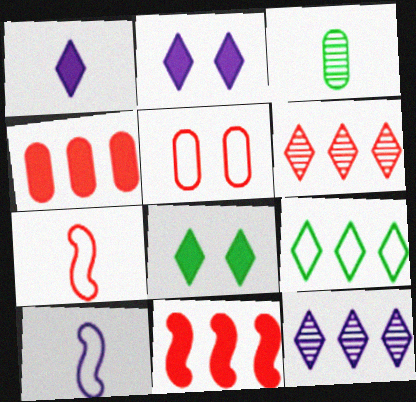[[1, 3, 7], 
[5, 9, 10]]